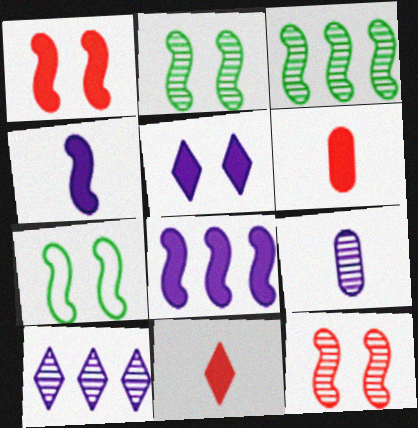[[6, 7, 10]]